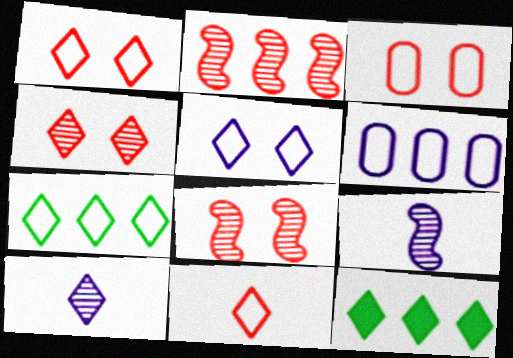[[1, 10, 12], 
[2, 6, 12], 
[3, 9, 12], 
[5, 7, 11]]